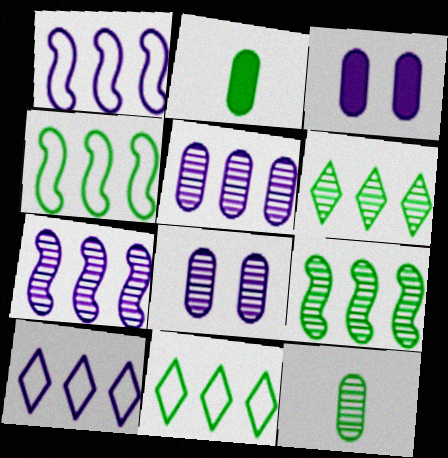[]